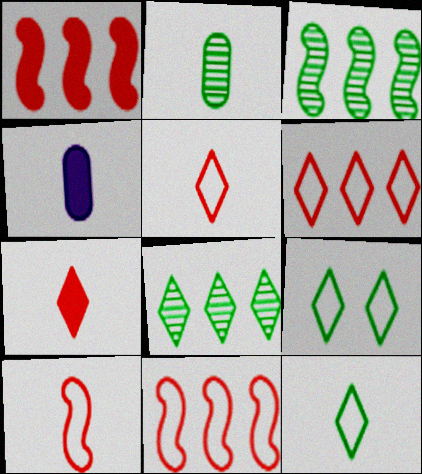[]